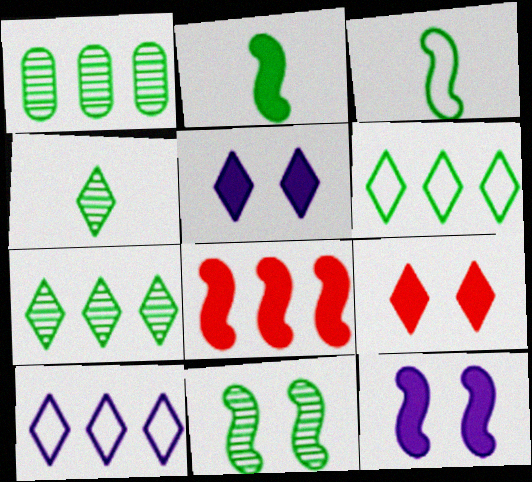[[1, 4, 11], 
[1, 8, 10], 
[2, 8, 12], 
[4, 9, 10]]